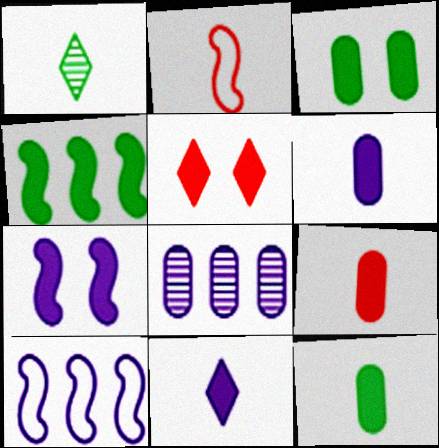[[1, 2, 6], 
[3, 5, 7], 
[4, 5, 6], 
[6, 9, 12]]